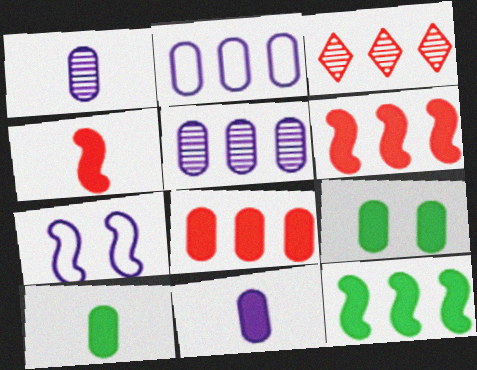[[2, 3, 12], 
[3, 7, 10], 
[8, 9, 11]]